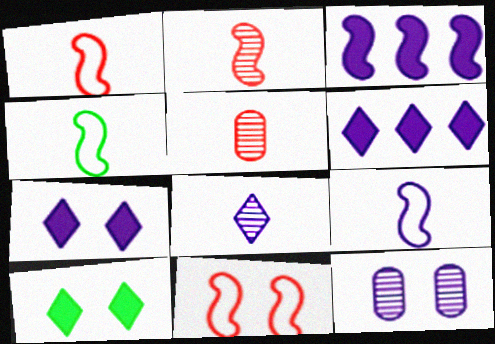[[1, 4, 9], 
[6, 9, 12], 
[10, 11, 12]]